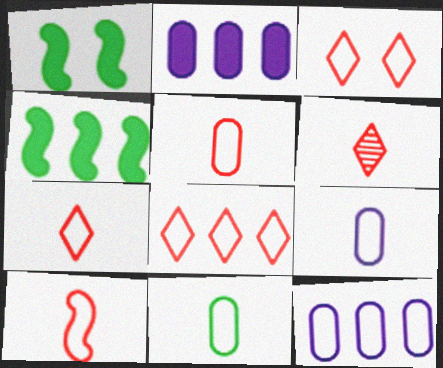[[1, 6, 12], 
[3, 7, 8], 
[5, 7, 10], 
[5, 9, 11]]